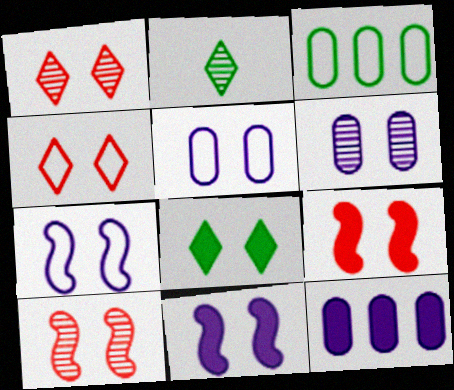[[5, 8, 10]]